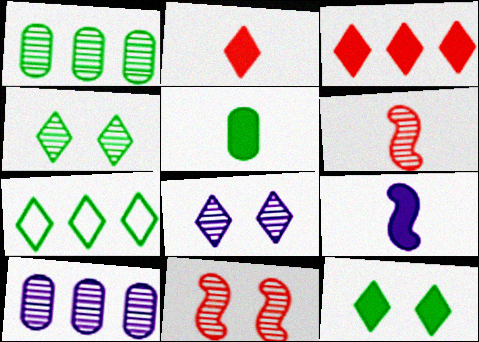[[1, 6, 8], 
[2, 5, 9], 
[2, 7, 8], 
[4, 6, 10]]